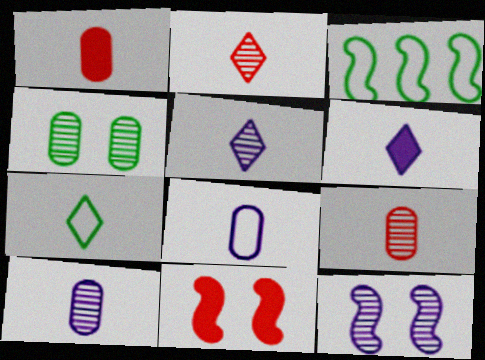[[2, 6, 7]]